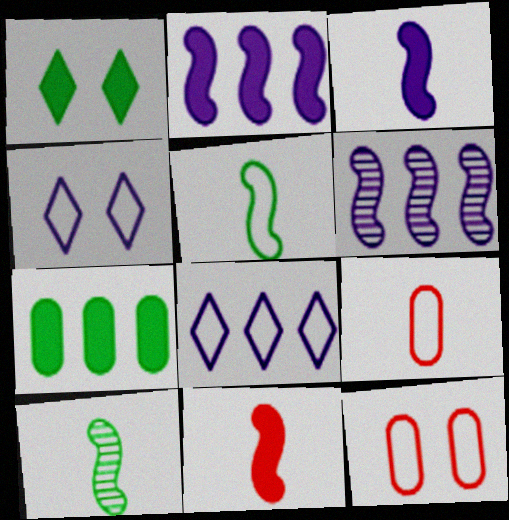[[1, 6, 9], 
[5, 8, 12]]